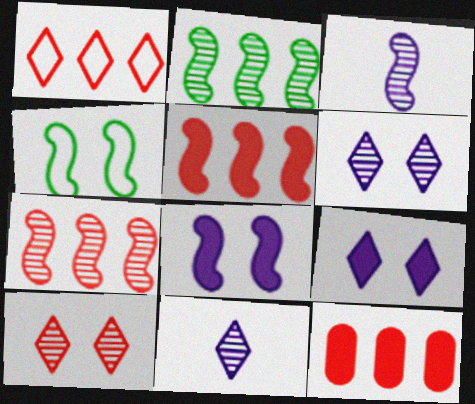[[1, 7, 12], 
[3, 4, 5], 
[4, 11, 12]]